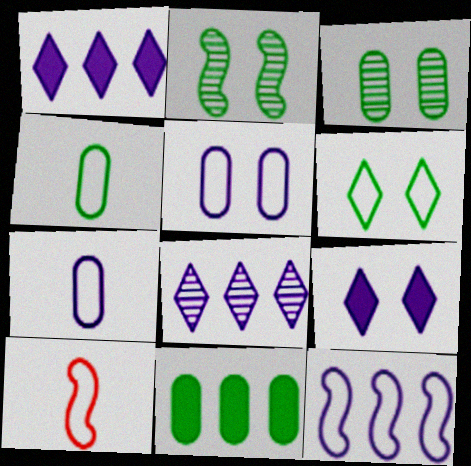[[1, 3, 10], 
[3, 4, 11]]